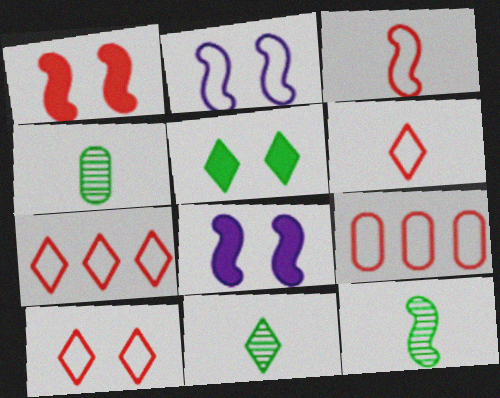[[3, 9, 10], 
[4, 7, 8], 
[4, 11, 12], 
[6, 7, 10], 
[8, 9, 11]]